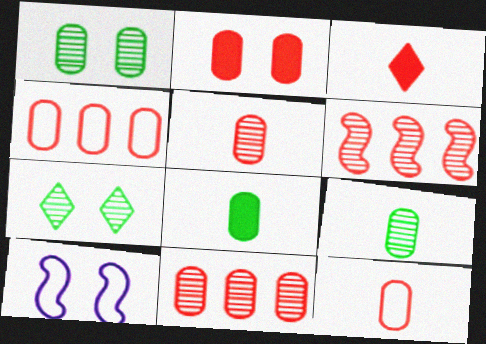[[2, 4, 5], 
[2, 7, 10], 
[2, 11, 12]]